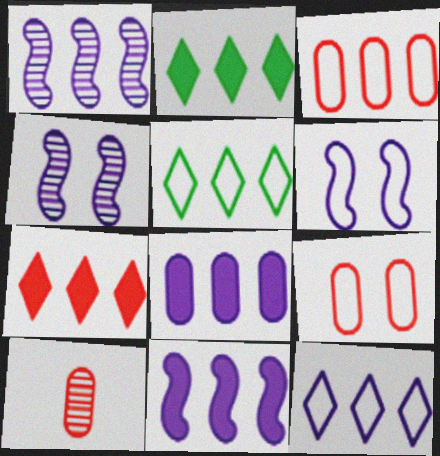[[1, 2, 3], 
[1, 8, 12], 
[2, 6, 10]]